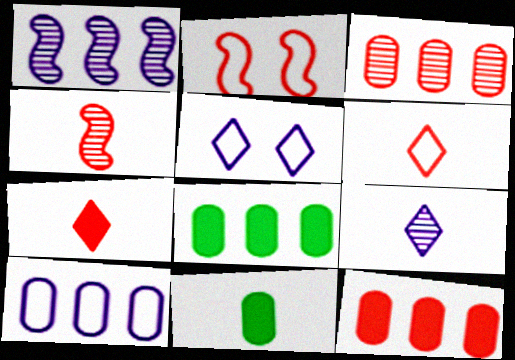[[2, 3, 7], 
[2, 8, 9], 
[3, 8, 10], 
[4, 5, 8]]